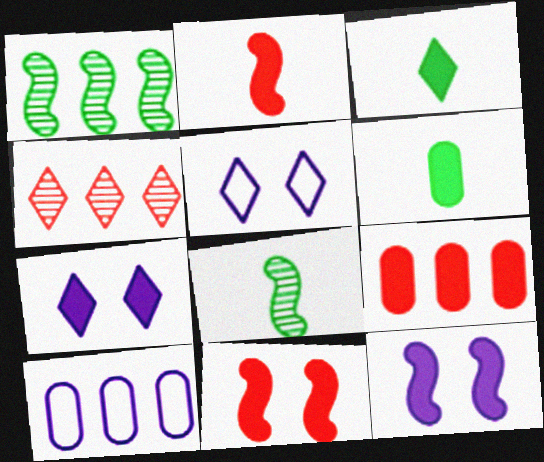[[3, 4, 5], 
[3, 9, 12], 
[5, 8, 9]]